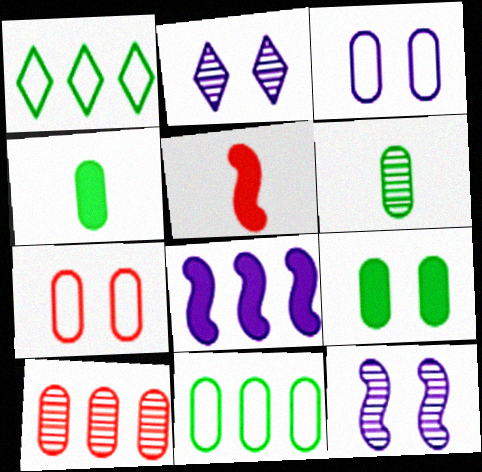[[1, 8, 10], 
[2, 5, 11], 
[3, 4, 10], 
[6, 9, 11]]